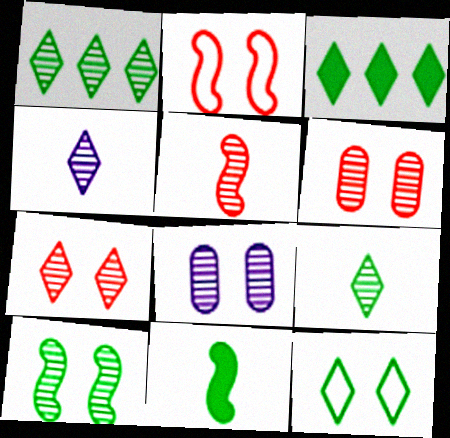[[1, 4, 7], 
[1, 5, 8], 
[3, 9, 12], 
[7, 8, 10]]